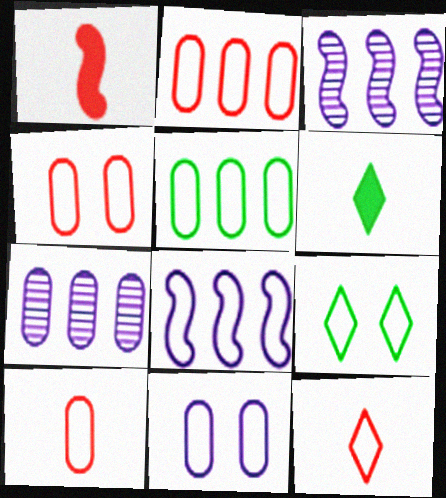[[1, 7, 9], 
[2, 4, 10], 
[3, 4, 6], 
[5, 10, 11], 
[8, 9, 10]]